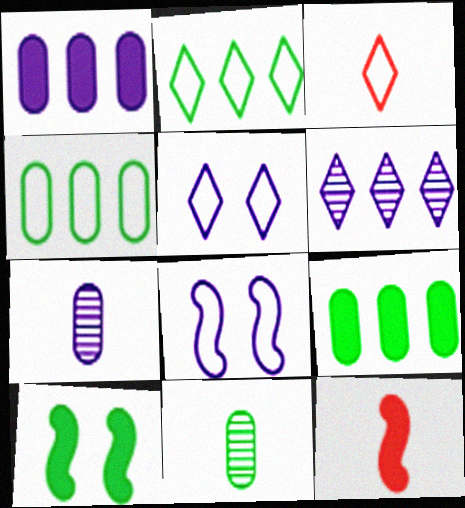[[2, 3, 5], 
[2, 10, 11], 
[3, 4, 8]]